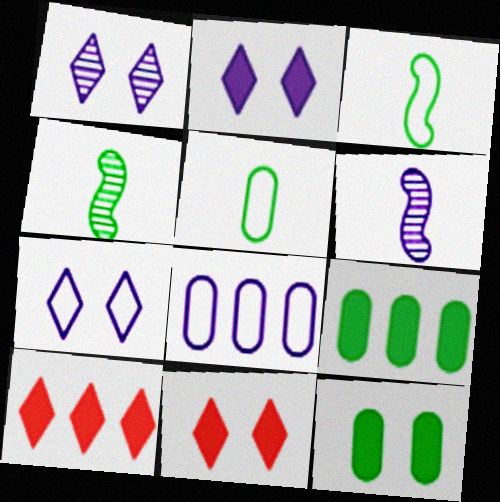[[1, 2, 7], 
[2, 6, 8], 
[4, 8, 11]]